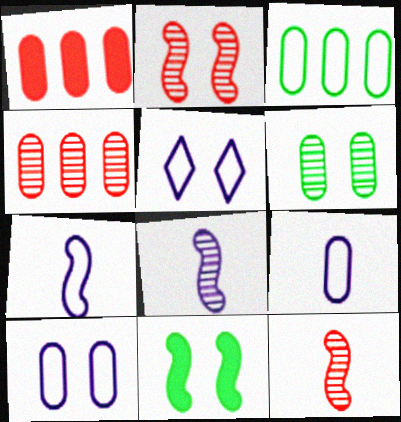[[1, 6, 9]]